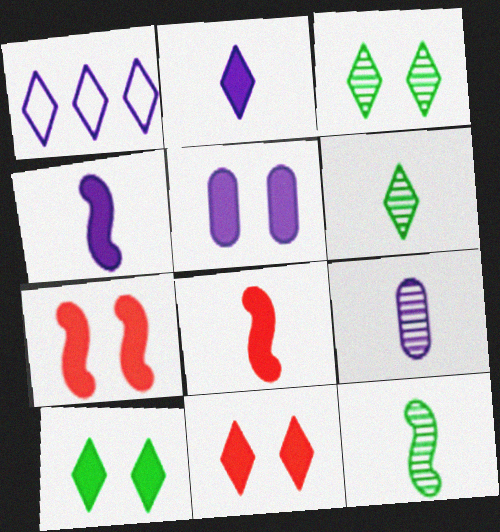[[1, 6, 11], 
[5, 7, 10]]